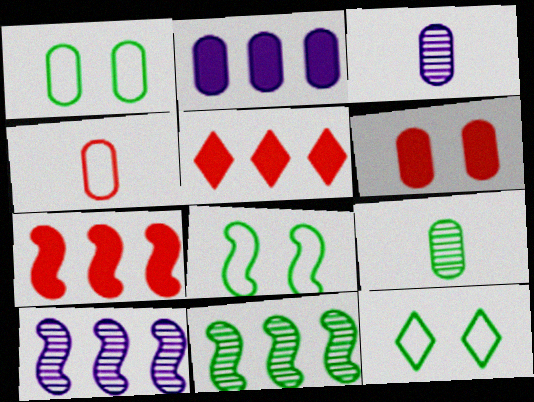[[1, 8, 12], 
[3, 5, 8], 
[3, 7, 12]]